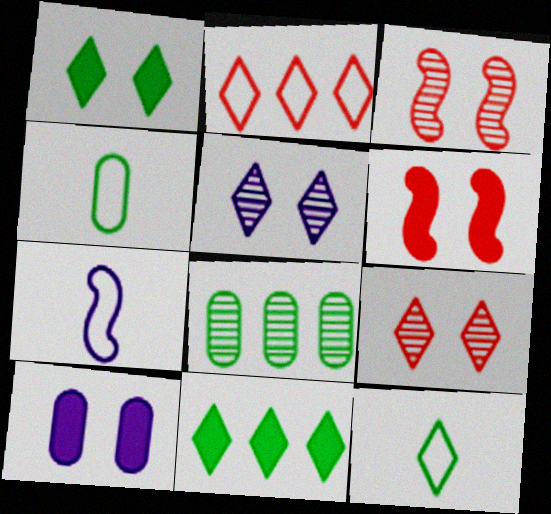[[1, 6, 10]]